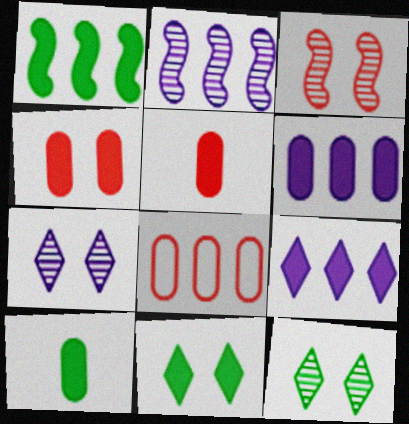[[1, 10, 11], 
[4, 6, 10]]